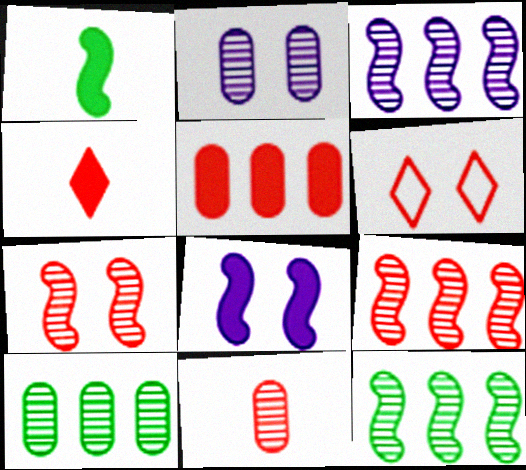[[2, 10, 11], 
[3, 9, 12]]